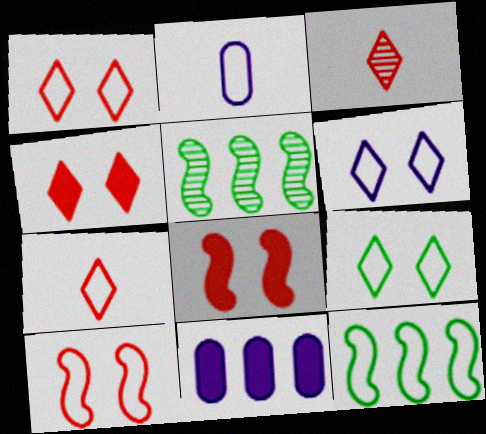[[1, 2, 12], 
[1, 6, 9], 
[2, 4, 5]]